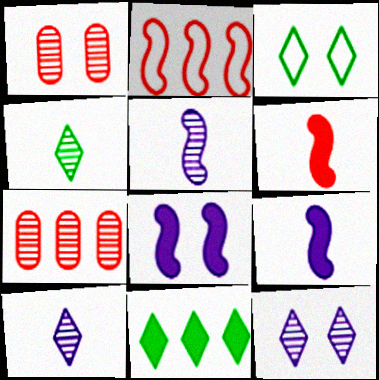[[1, 3, 8], 
[3, 4, 11], 
[3, 7, 9]]